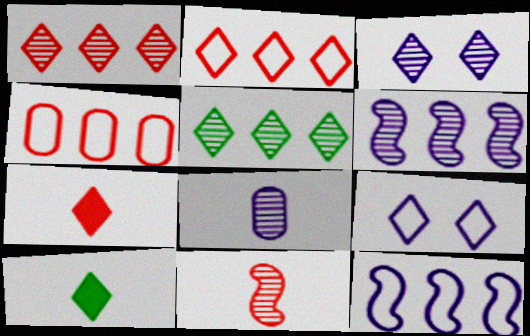[[1, 9, 10], 
[2, 3, 10], 
[3, 6, 8], 
[5, 7, 9]]